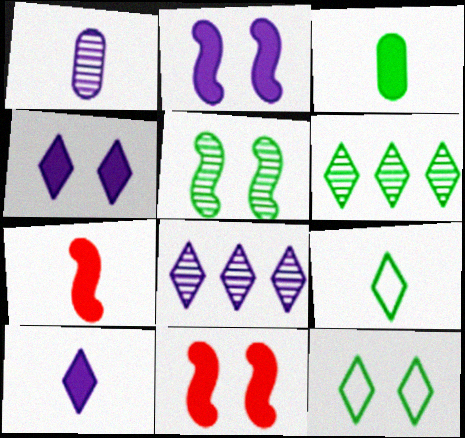[[1, 7, 9], 
[3, 7, 10]]